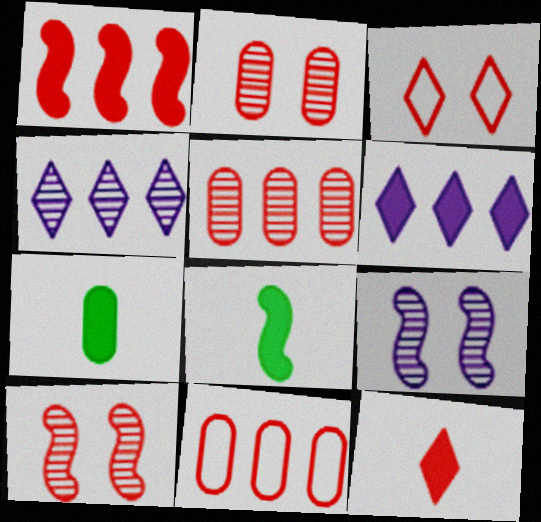[[10, 11, 12]]